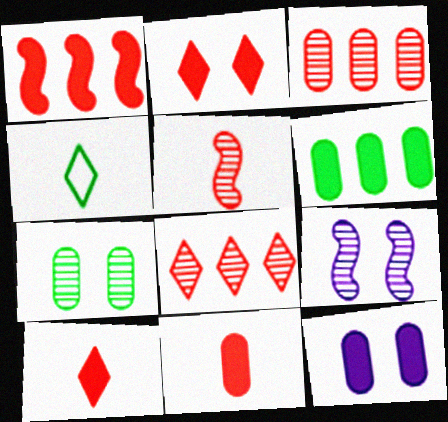[[1, 2, 11], 
[6, 11, 12]]